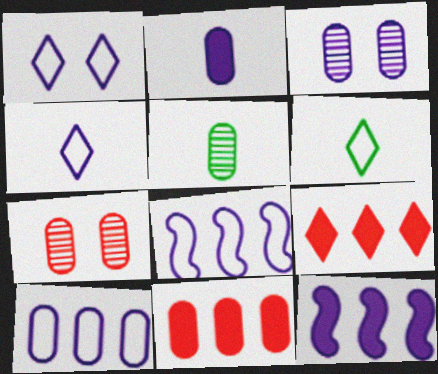[[2, 3, 10], 
[3, 4, 12], 
[6, 7, 12]]